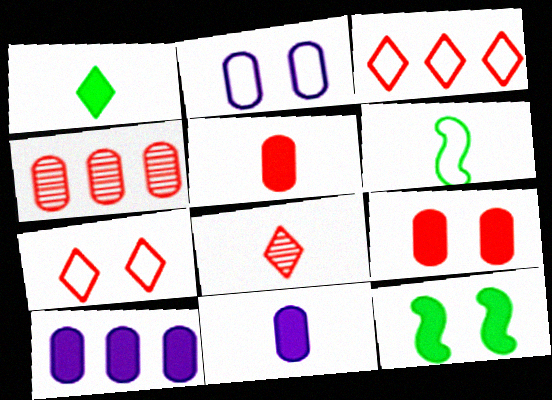[[2, 3, 6], 
[6, 8, 11]]